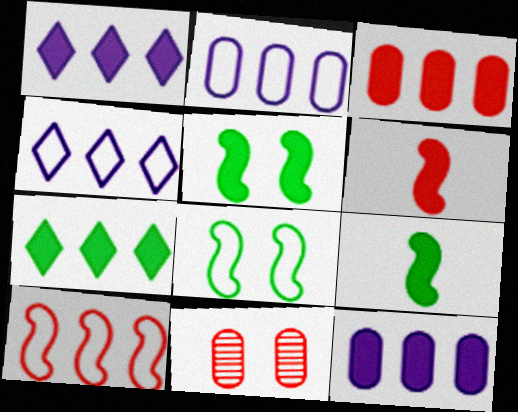[[4, 9, 11]]